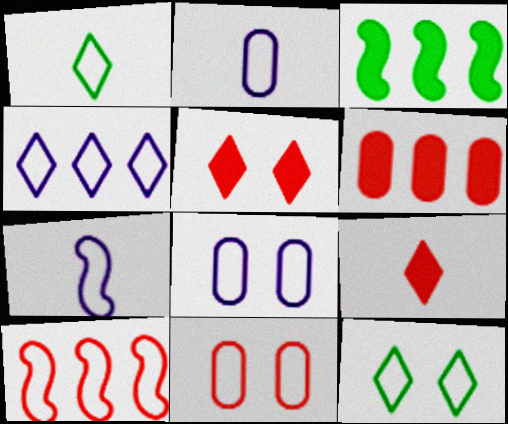[[1, 8, 10], 
[2, 10, 12], 
[4, 7, 8]]